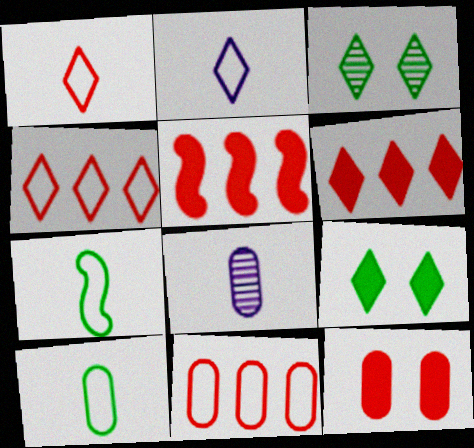[[2, 3, 6]]